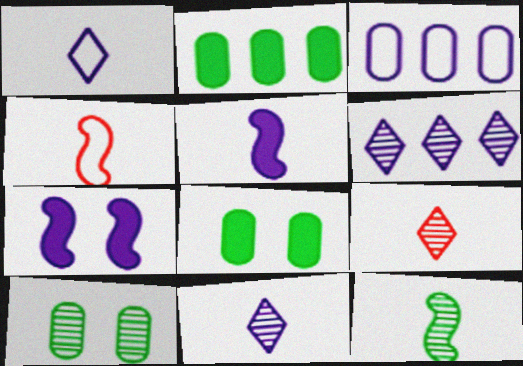[[3, 7, 11], 
[4, 5, 12], 
[4, 6, 8]]